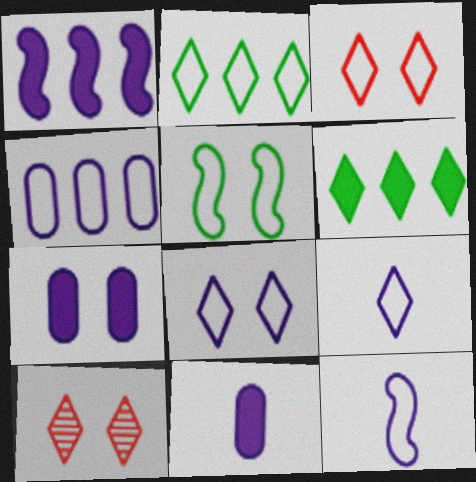[[2, 3, 9], 
[4, 8, 12], 
[5, 7, 10], 
[6, 9, 10]]